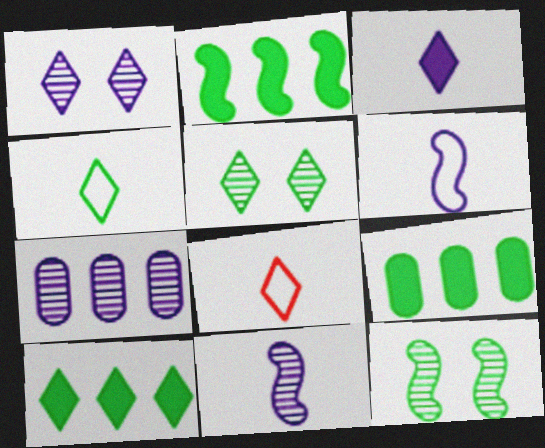[[1, 7, 11], 
[1, 8, 10], 
[2, 9, 10], 
[4, 5, 10], 
[4, 9, 12]]